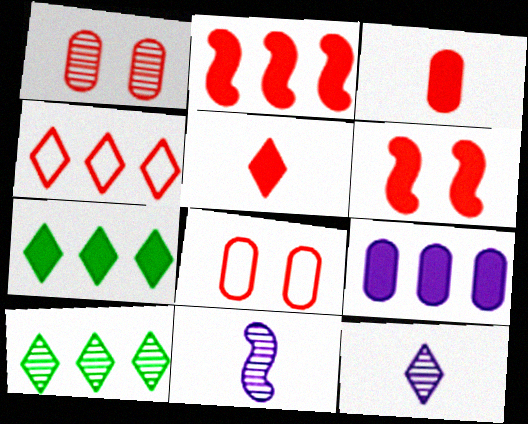[[1, 10, 11], 
[2, 7, 9], 
[7, 8, 11]]